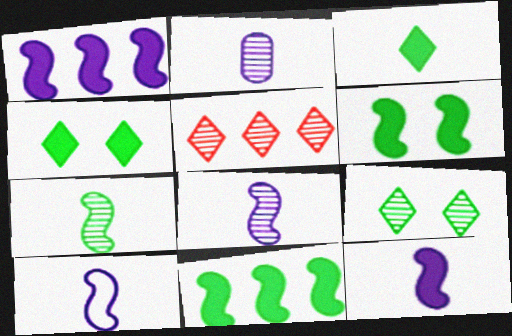[[8, 10, 12]]